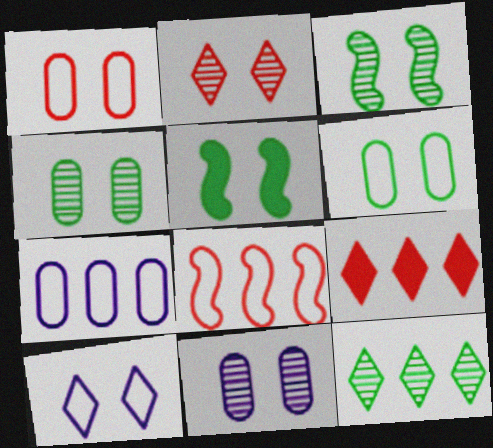[[2, 3, 11]]